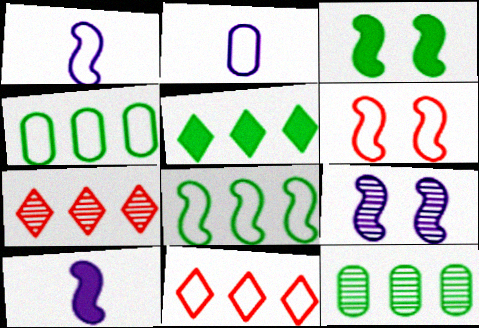[[1, 6, 8], 
[2, 3, 7], 
[3, 6, 9], 
[5, 8, 12]]